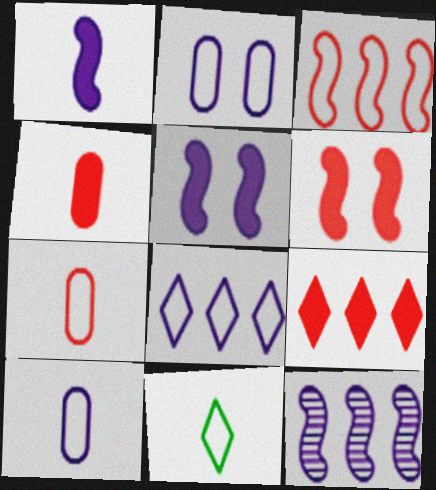[[2, 3, 11], 
[4, 6, 9]]